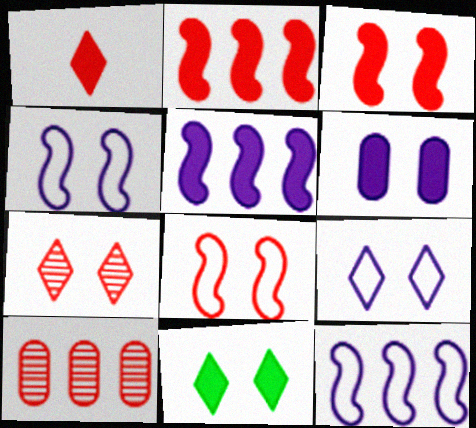[[1, 8, 10], 
[3, 6, 11], 
[7, 9, 11]]